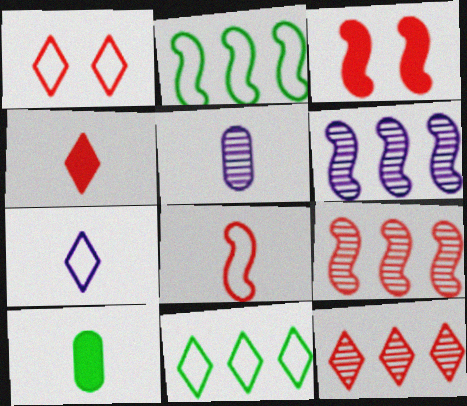[[1, 4, 12], 
[1, 6, 10], 
[1, 7, 11], 
[3, 5, 11], 
[3, 8, 9]]